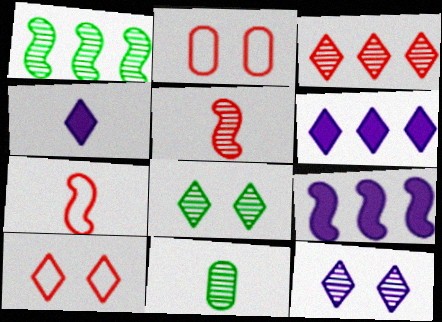[[1, 2, 4], 
[1, 8, 11], 
[4, 7, 11], 
[9, 10, 11]]